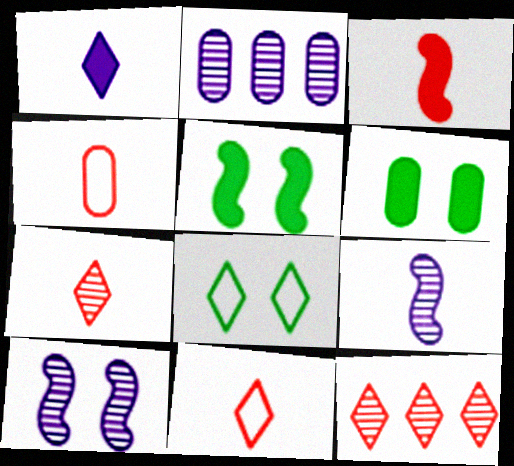[[1, 8, 12], 
[2, 3, 8], 
[2, 4, 6], 
[2, 5, 11], 
[3, 4, 7]]